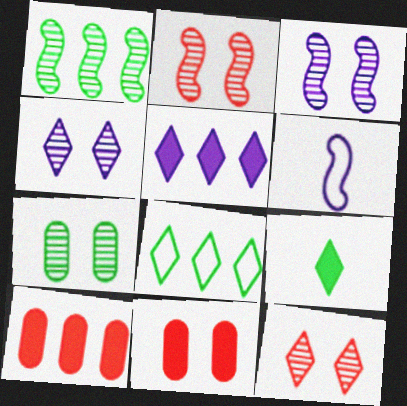[[2, 4, 7], 
[3, 7, 12]]